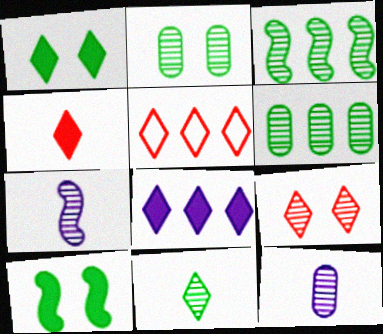[[1, 4, 8], 
[2, 3, 11], 
[3, 9, 12], 
[4, 5, 9], 
[5, 10, 12], 
[6, 7, 9]]